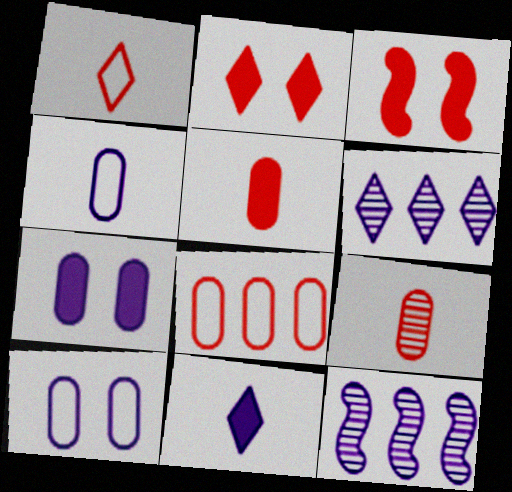[[10, 11, 12]]